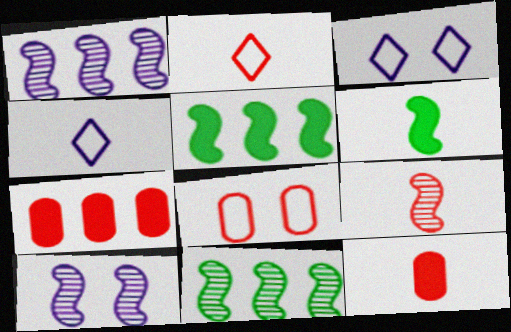[[2, 9, 12], 
[3, 11, 12], 
[9, 10, 11]]